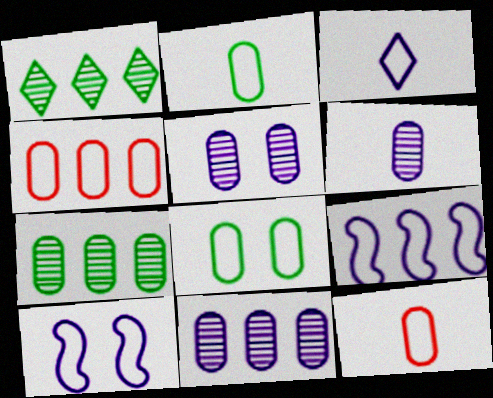[[5, 6, 11]]